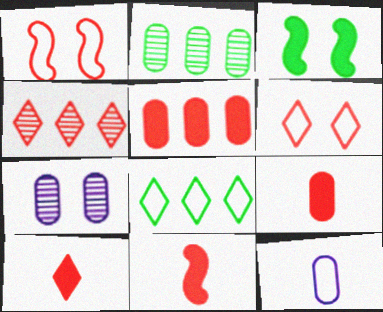[[1, 4, 9], 
[1, 8, 12], 
[3, 4, 12], 
[3, 6, 7], 
[4, 6, 10], 
[7, 8, 11], 
[9, 10, 11]]